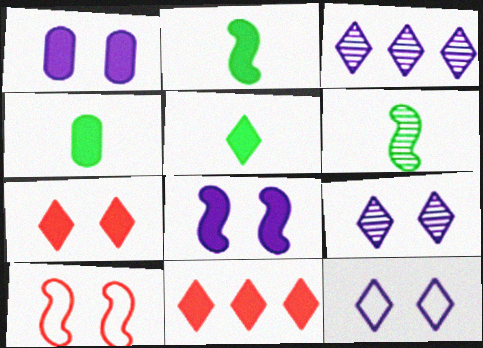[[1, 2, 11], 
[2, 4, 5], 
[3, 4, 10], 
[4, 8, 11]]